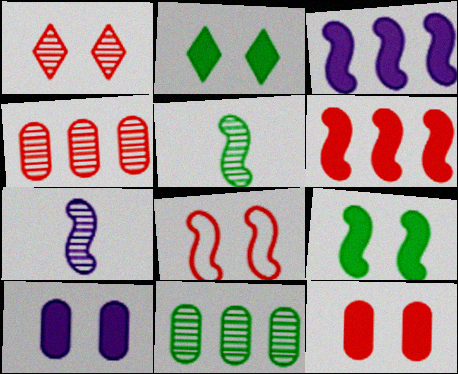[[1, 7, 11], 
[1, 8, 12], 
[3, 5, 8]]